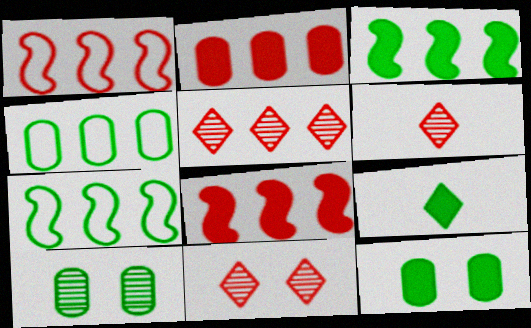[[1, 2, 5], 
[3, 9, 12], 
[5, 6, 11], 
[7, 9, 10]]